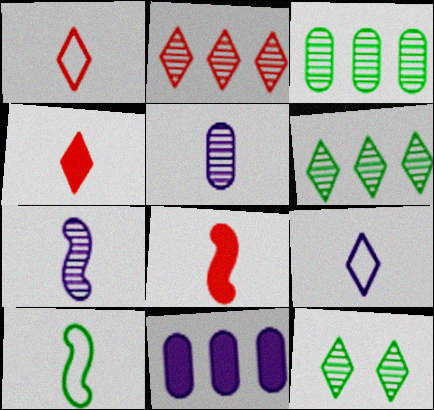[[4, 5, 10], 
[7, 8, 10]]